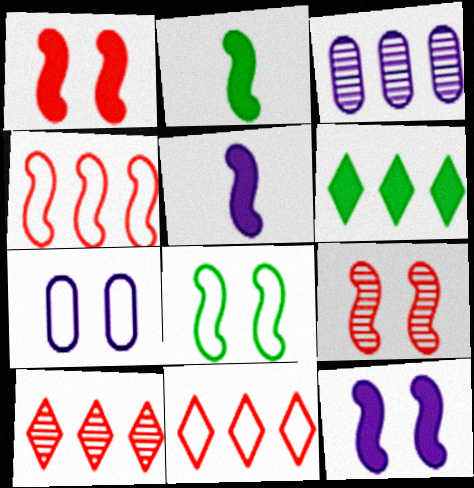[[2, 7, 10], 
[3, 4, 6], 
[8, 9, 12]]